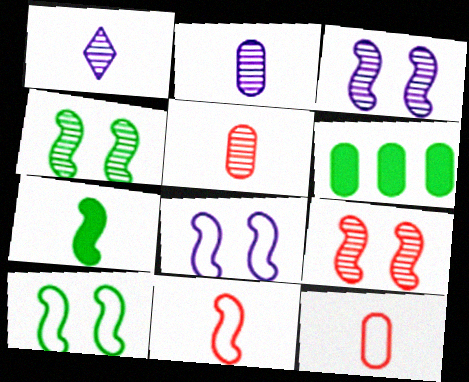[[1, 7, 12], 
[3, 4, 9]]